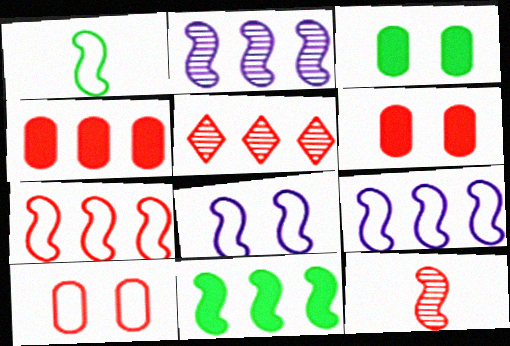[[1, 7, 8], 
[2, 7, 11], 
[4, 5, 7], 
[8, 11, 12]]